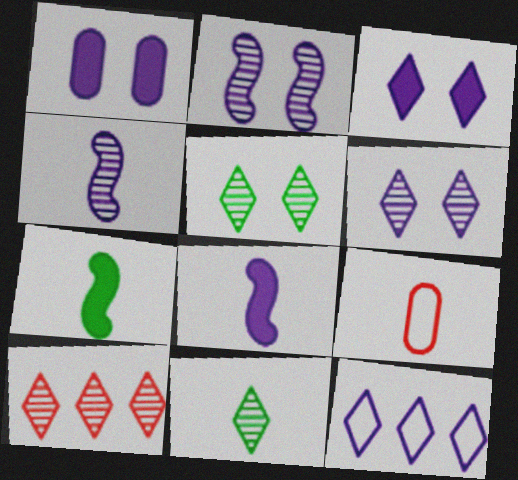[[1, 4, 12], 
[6, 10, 11], 
[8, 9, 11]]